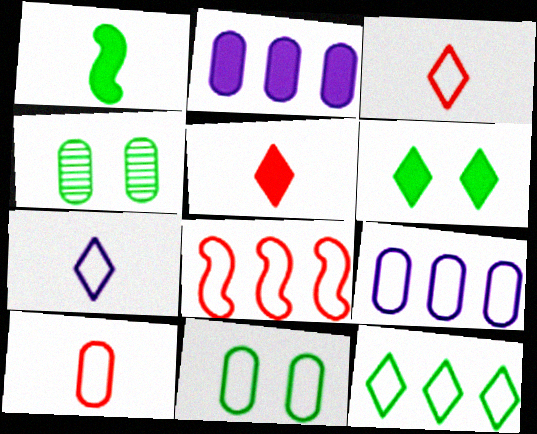[[1, 4, 12], 
[2, 4, 10], 
[7, 8, 11], 
[8, 9, 12], 
[9, 10, 11]]